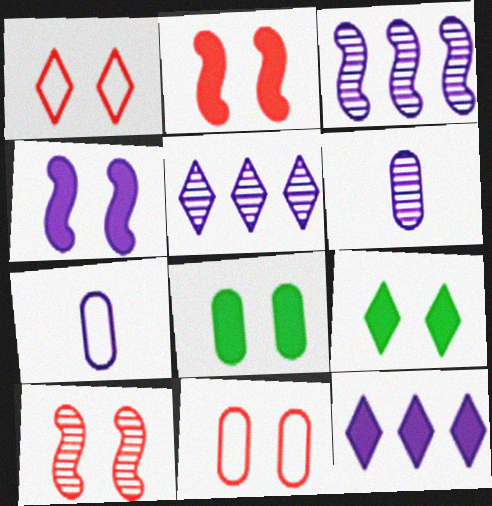[[4, 5, 7]]